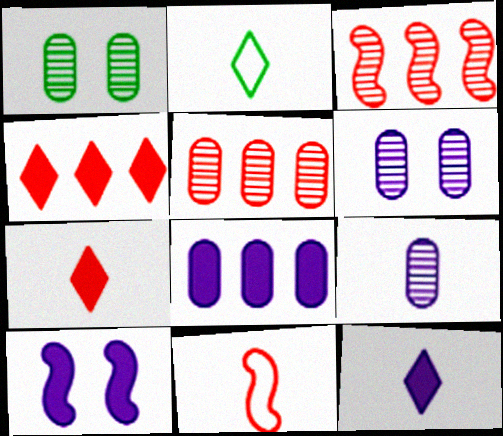[[1, 5, 9], 
[2, 5, 10], 
[8, 10, 12]]